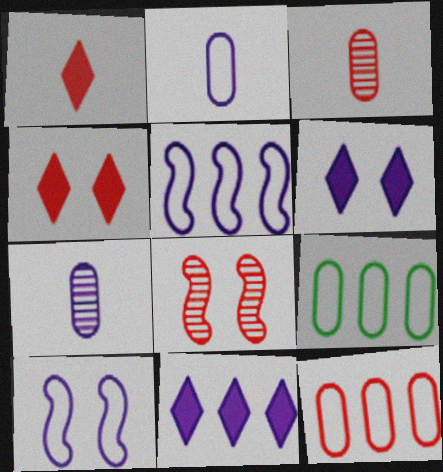[[1, 8, 12], 
[5, 6, 7], 
[7, 10, 11]]